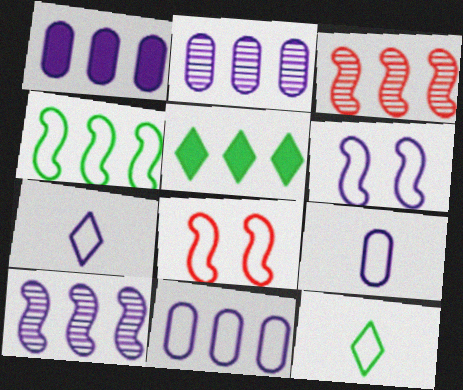[[1, 2, 11], 
[3, 5, 11], 
[6, 7, 11], 
[8, 11, 12]]